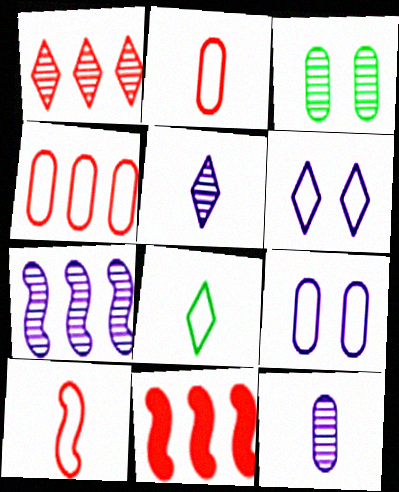[[1, 4, 11]]